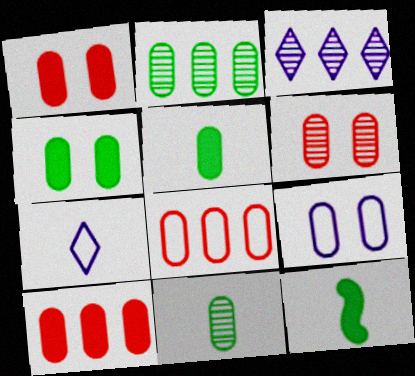[[4, 6, 9], 
[9, 10, 11]]